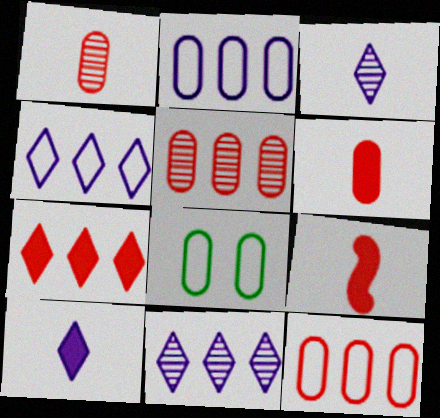[[8, 9, 11]]